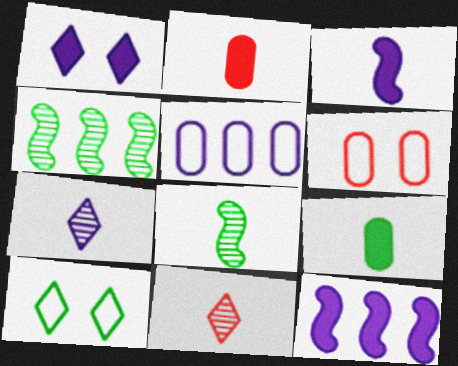[[4, 9, 10]]